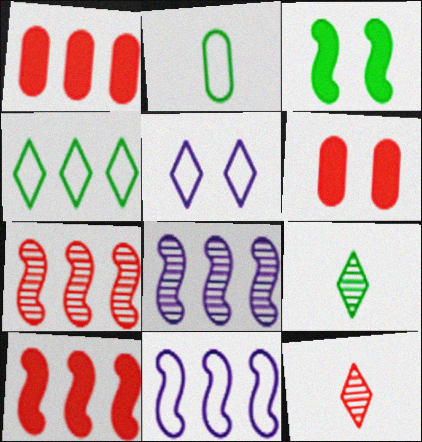[[1, 4, 8], 
[6, 9, 11]]